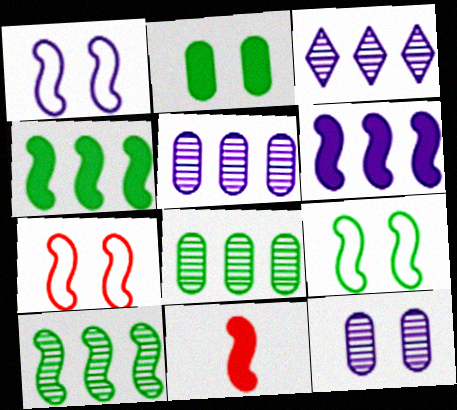[[1, 7, 9], 
[1, 10, 11]]